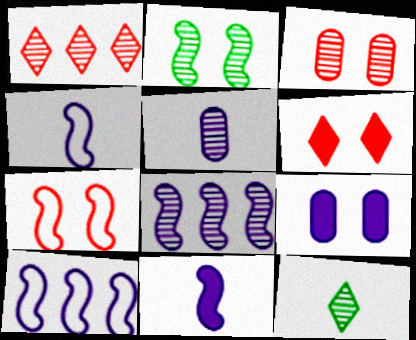[[1, 2, 5], 
[3, 6, 7], 
[3, 8, 12]]